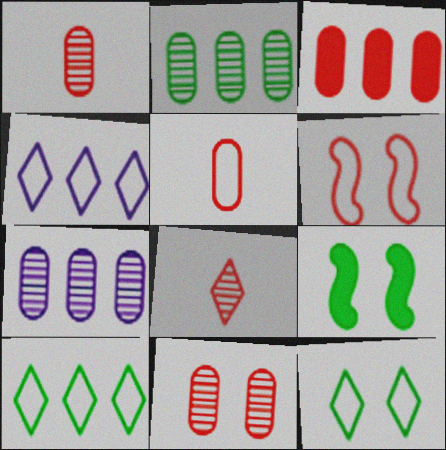[[1, 4, 9], 
[3, 5, 11], 
[3, 6, 8]]